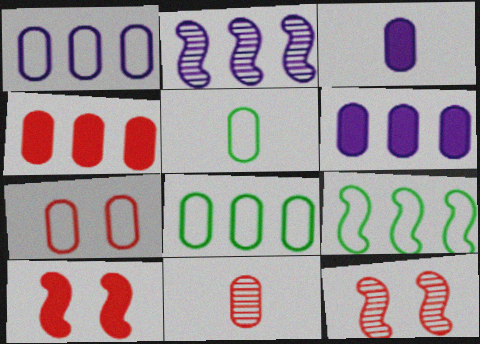[[1, 5, 7], 
[3, 5, 11], 
[4, 7, 11]]